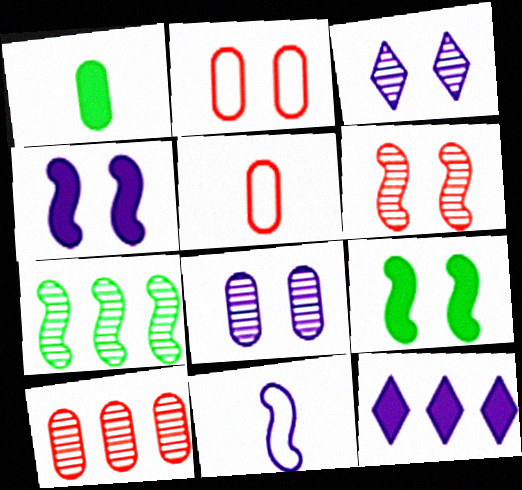[[2, 3, 9], 
[8, 11, 12]]